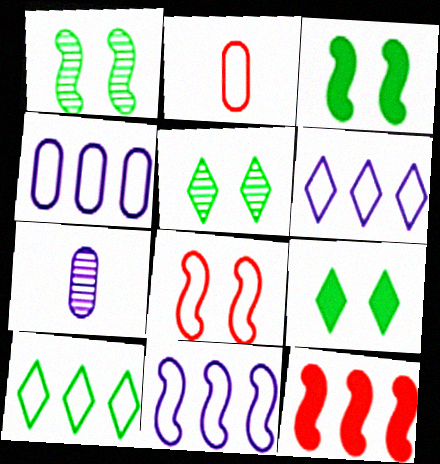[[4, 6, 11]]